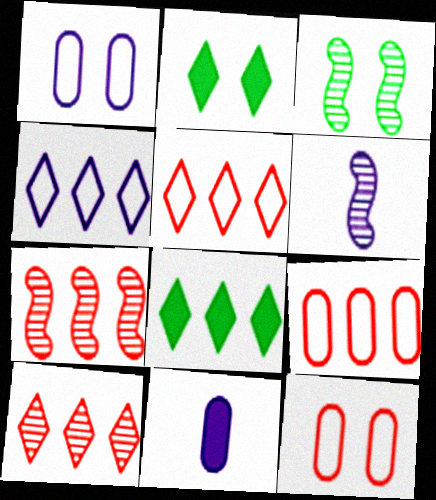[[2, 6, 9], 
[3, 5, 11], 
[3, 6, 7], 
[4, 8, 10], 
[6, 8, 12]]